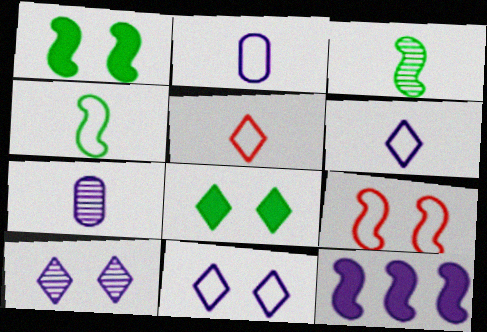[[2, 4, 5], 
[2, 10, 12], 
[3, 9, 12], 
[7, 11, 12]]